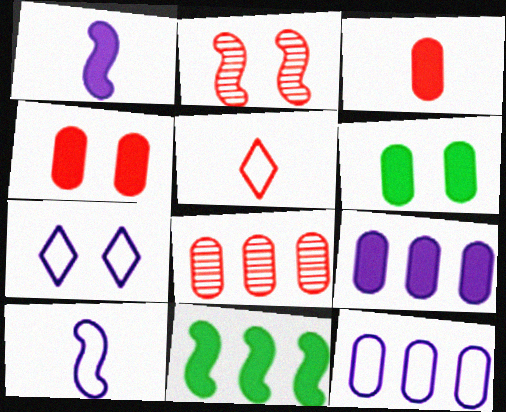[[2, 6, 7], 
[2, 10, 11], 
[3, 6, 9], 
[7, 10, 12]]